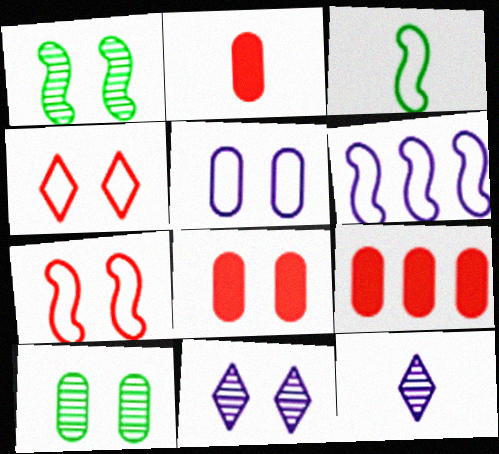[[2, 3, 12], 
[2, 8, 9], 
[3, 6, 7], 
[3, 9, 11], 
[5, 8, 10]]